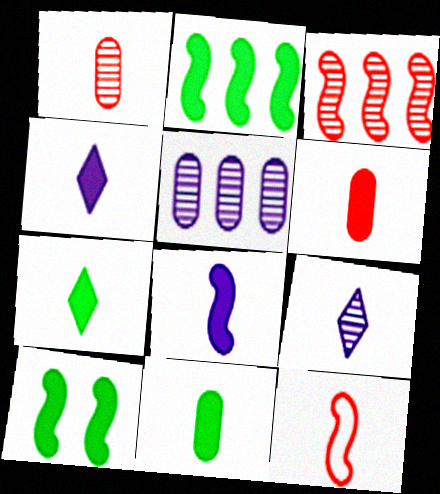[[6, 7, 8], 
[9, 11, 12]]